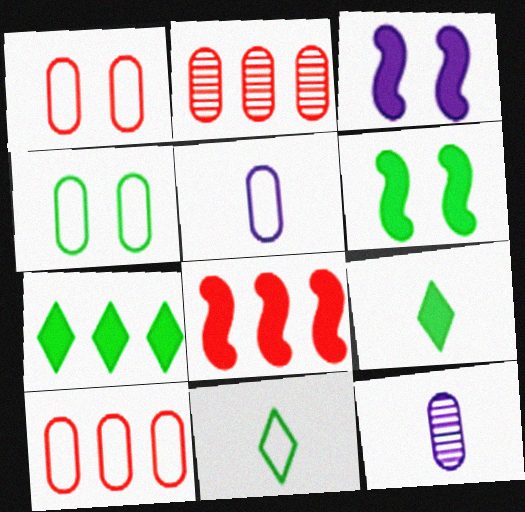[[2, 3, 11], 
[4, 5, 10]]